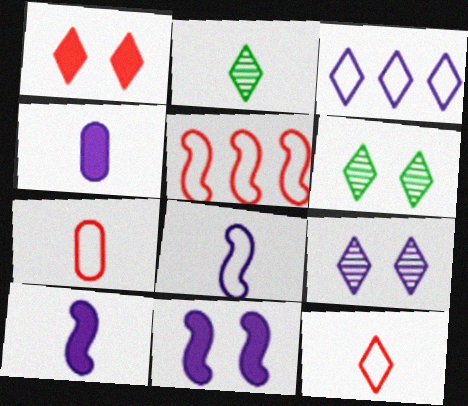[[1, 2, 3], 
[2, 7, 10], 
[4, 5, 6]]